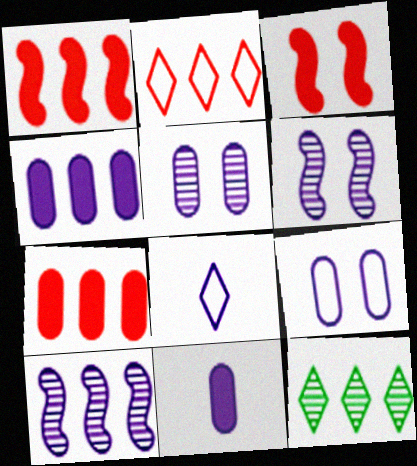[[4, 6, 8]]